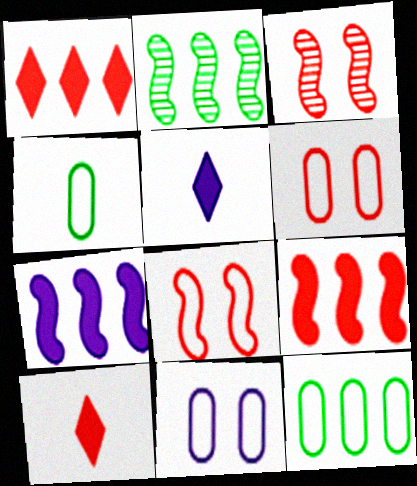[[2, 5, 6], 
[2, 10, 11], 
[3, 5, 12]]